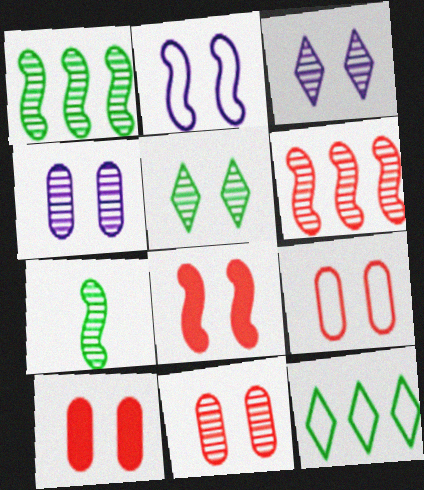[[2, 5, 10], 
[9, 10, 11]]